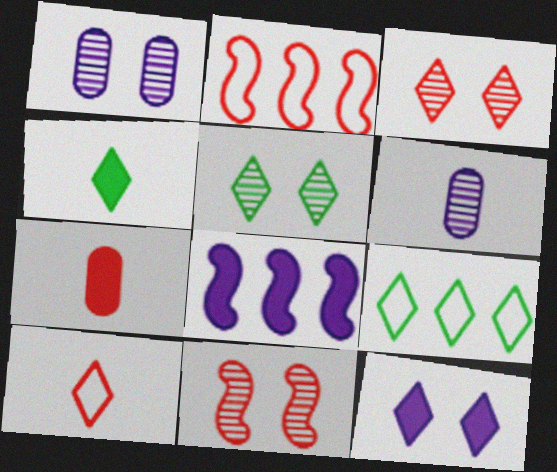[[1, 2, 4], 
[1, 5, 11], 
[2, 3, 7], 
[4, 5, 9]]